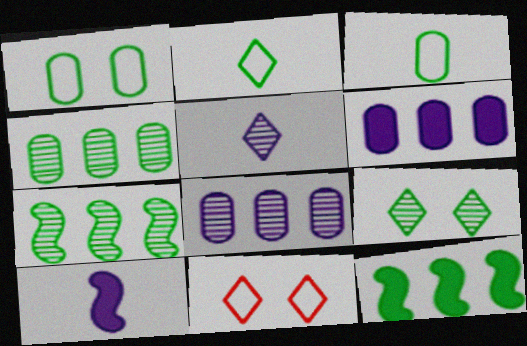[[3, 9, 12], 
[4, 10, 11]]